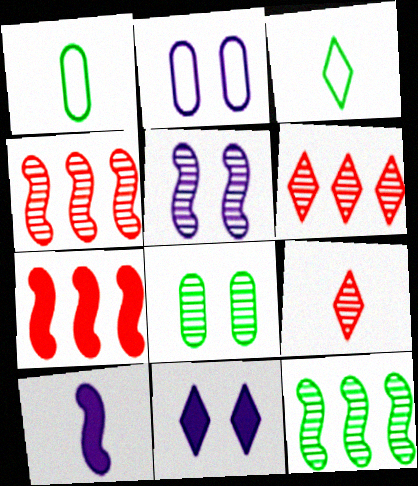[[1, 4, 11], 
[1, 9, 10], 
[2, 5, 11], 
[3, 6, 11]]